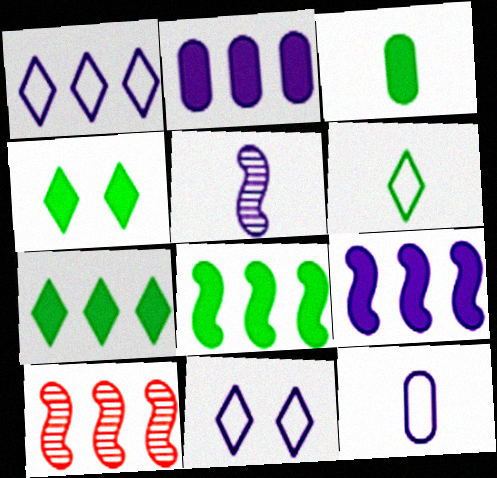[[2, 5, 11], 
[3, 4, 8], 
[3, 10, 11], 
[4, 10, 12]]